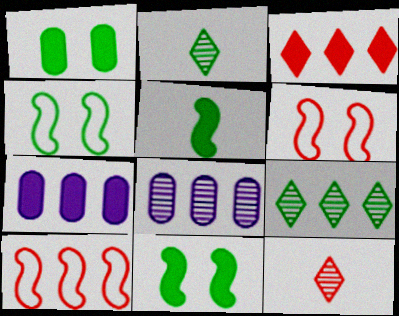[[2, 6, 7], 
[4, 7, 12], 
[7, 9, 10]]